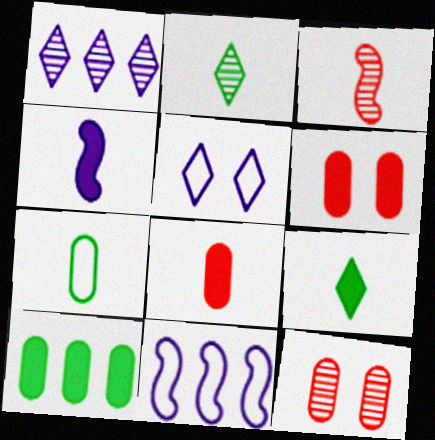[[2, 6, 11], 
[3, 5, 10], 
[4, 8, 9], 
[9, 11, 12]]